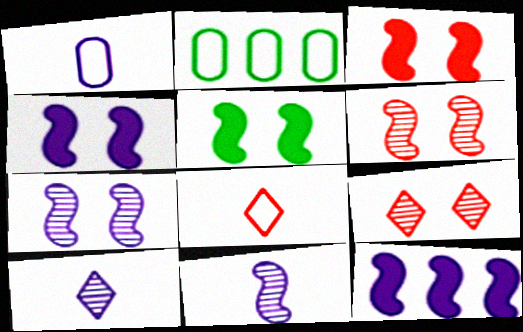[[2, 3, 10], 
[3, 4, 5]]